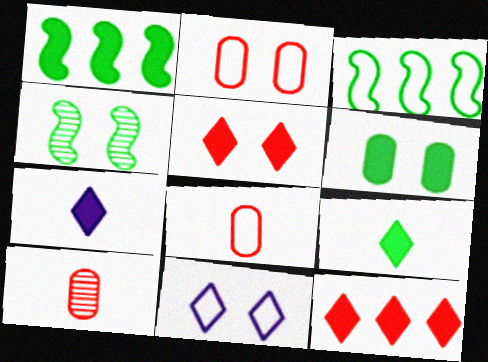[[1, 6, 9], 
[1, 10, 11], 
[3, 8, 11]]